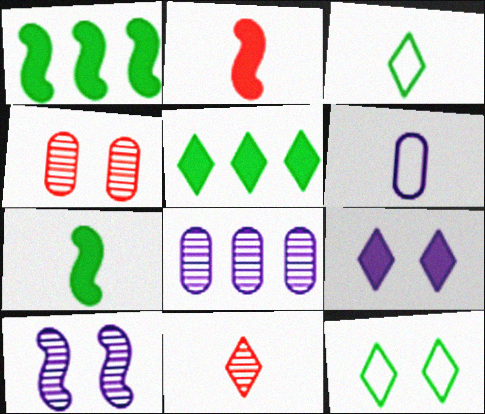[[2, 8, 12], 
[6, 7, 11]]